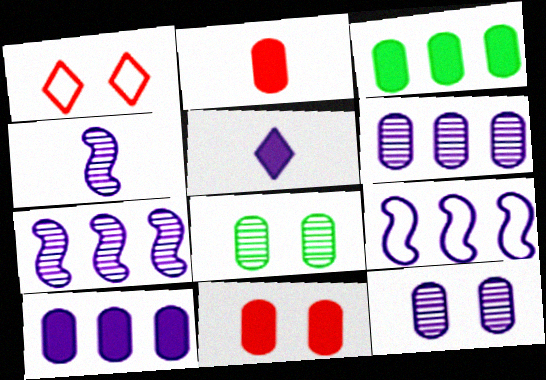[[1, 3, 4], 
[5, 9, 12]]